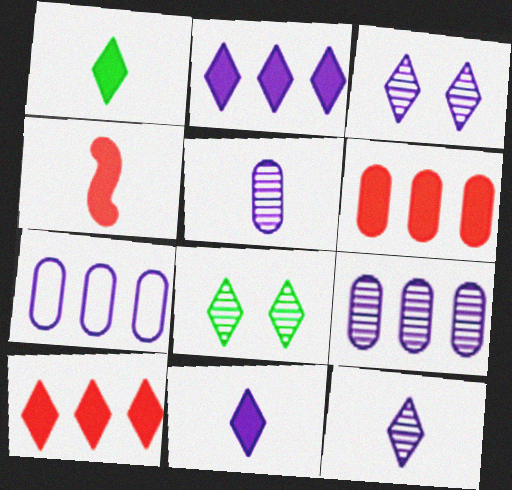[[4, 7, 8]]